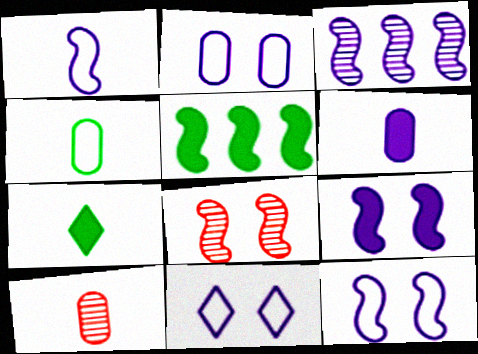[[1, 3, 9], 
[1, 5, 8], 
[1, 7, 10], 
[2, 11, 12], 
[3, 6, 11], 
[4, 6, 10], 
[5, 10, 11]]